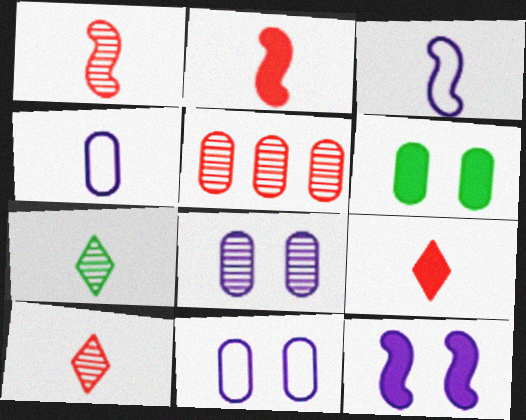[[2, 4, 7], 
[4, 5, 6]]